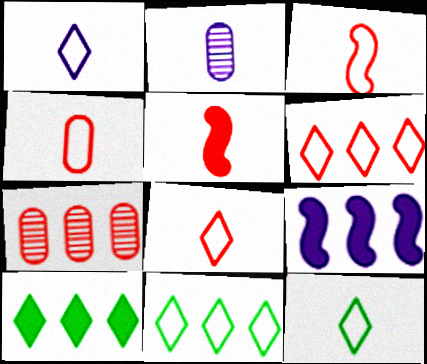[[1, 8, 12], 
[2, 5, 12], 
[3, 4, 8], 
[7, 9, 11]]